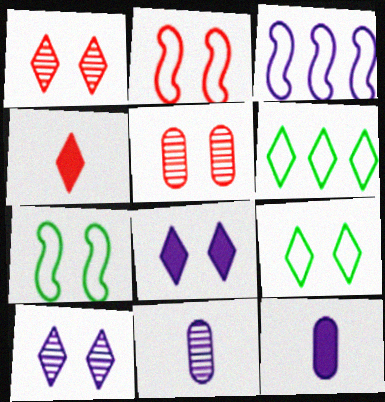[[1, 8, 9], 
[3, 8, 11], 
[3, 10, 12], 
[4, 6, 10], 
[5, 7, 8]]